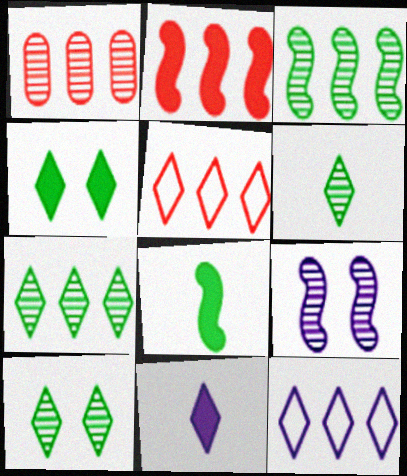[[1, 2, 5], 
[1, 6, 9], 
[5, 10, 11], 
[6, 7, 10]]